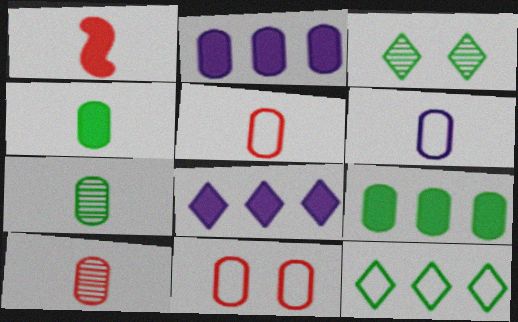[[2, 7, 11], 
[4, 6, 10]]